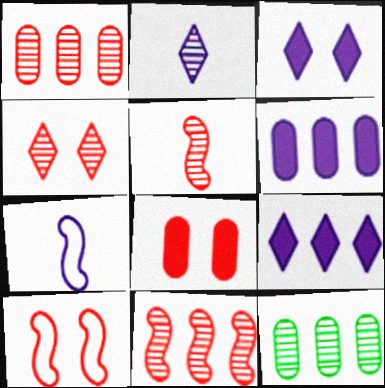[[1, 4, 5], 
[4, 8, 10]]